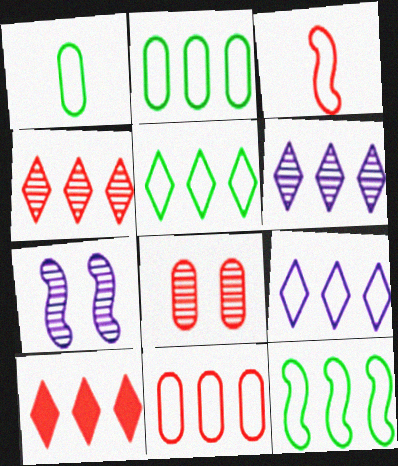[[1, 7, 10], 
[2, 5, 12], 
[3, 8, 10], 
[5, 6, 10], 
[9, 11, 12]]